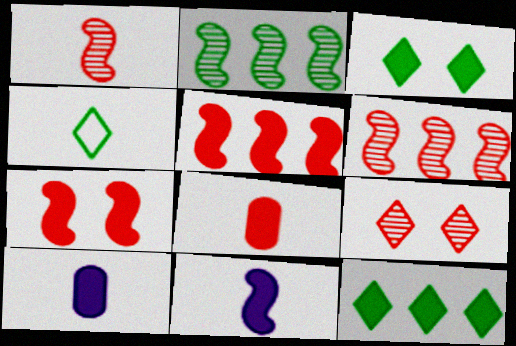[[1, 4, 10], 
[3, 5, 10], 
[7, 10, 12]]